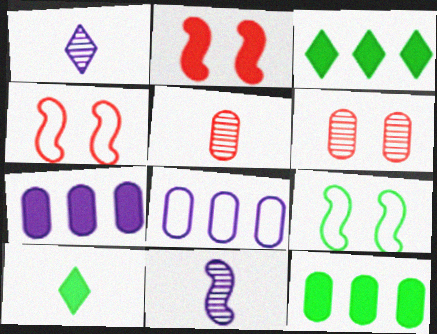[[1, 4, 12], 
[2, 7, 10]]